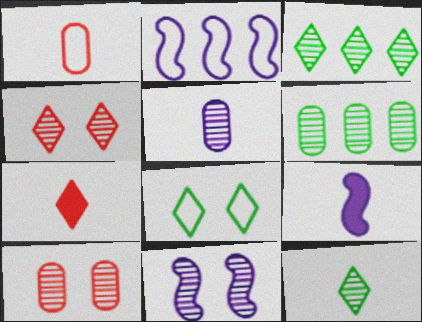[[1, 2, 8], 
[1, 9, 12], 
[2, 9, 11], 
[5, 6, 10]]